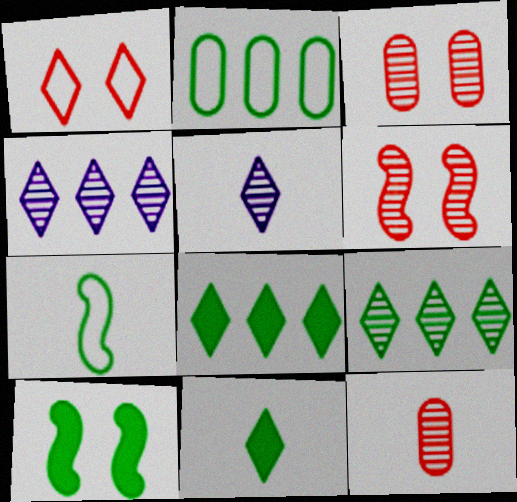[[1, 4, 11], 
[1, 5, 8]]